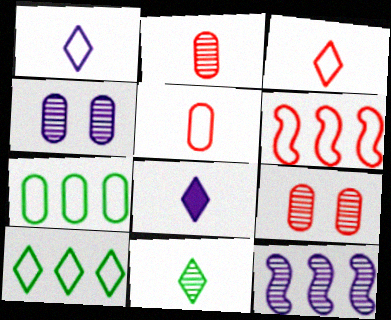[[3, 8, 11], 
[9, 11, 12]]